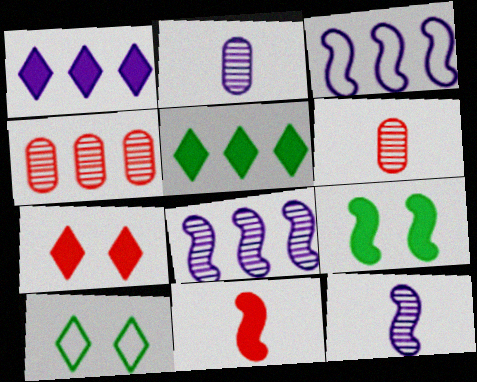[[3, 4, 5]]